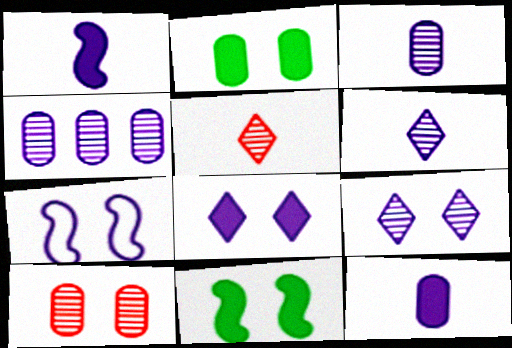[]